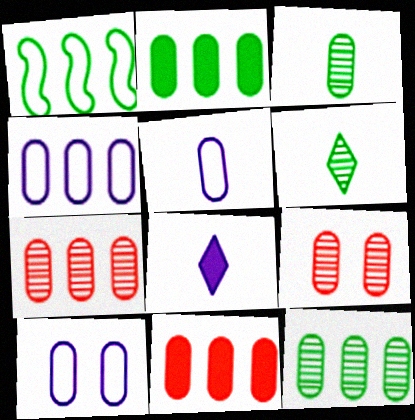[[1, 8, 9], 
[2, 4, 7], 
[2, 5, 9], 
[3, 10, 11], 
[4, 5, 10], 
[4, 11, 12]]